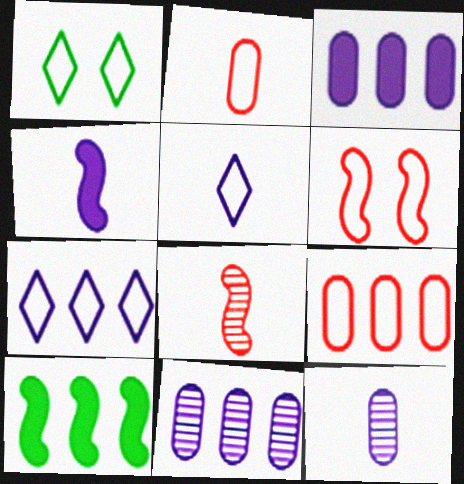[[1, 3, 8], 
[4, 5, 12]]